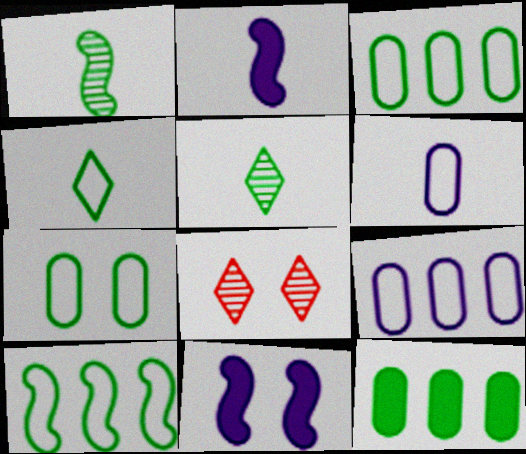[[2, 3, 8], 
[4, 7, 10], 
[7, 8, 11]]